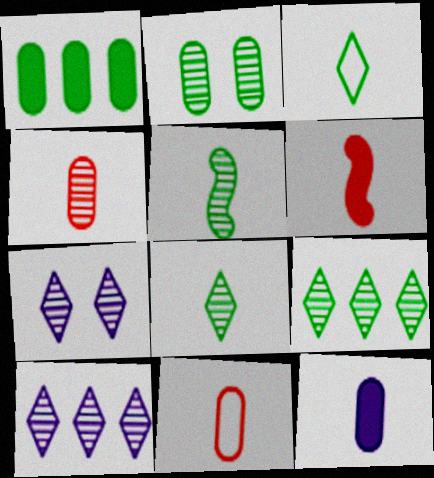[[2, 5, 9]]